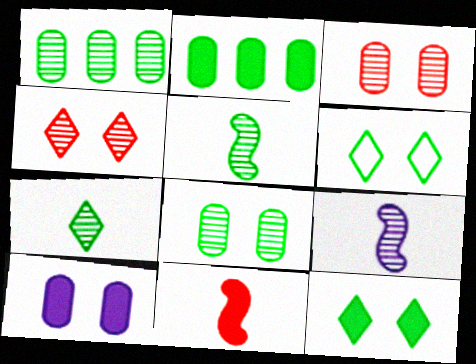[[1, 4, 9], 
[2, 5, 6]]